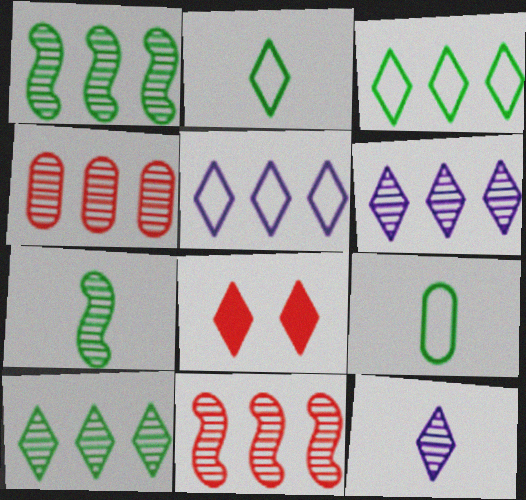[[1, 4, 6], 
[2, 6, 8], 
[3, 8, 12]]